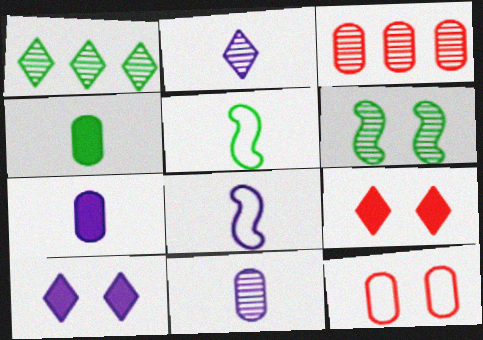[[2, 3, 6], 
[2, 7, 8], 
[3, 5, 10], 
[6, 10, 12]]